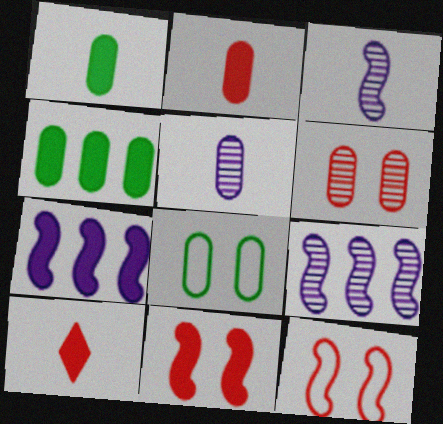[[8, 9, 10]]